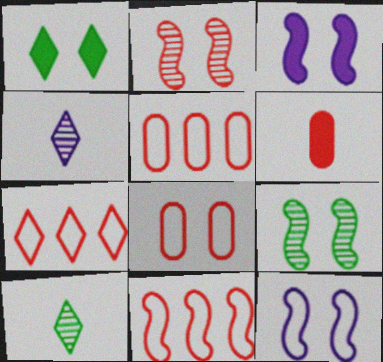[[1, 4, 7], 
[2, 6, 7], 
[3, 5, 10], 
[5, 7, 11]]